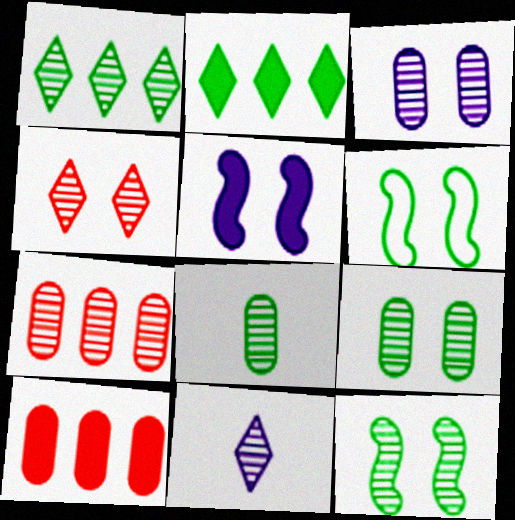[[1, 4, 11], 
[1, 8, 12], 
[2, 6, 8], 
[3, 4, 12], 
[3, 7, 8], 
[6, 10, 11], 
[7, 11, 12]]